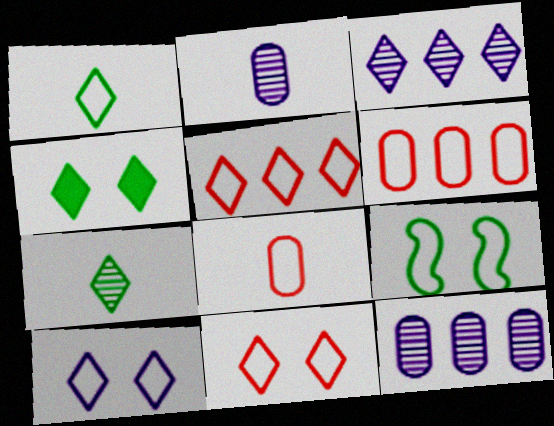[[1, 5, 10]]